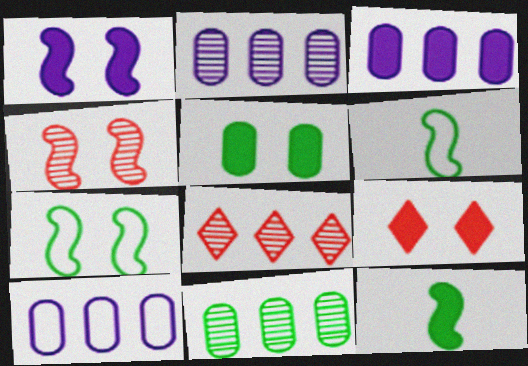[[1, 4, 7], 
[1, 5, 9], 
[2, 3, 10], 
[2, 6, 9], 
[3, 9, 12]]